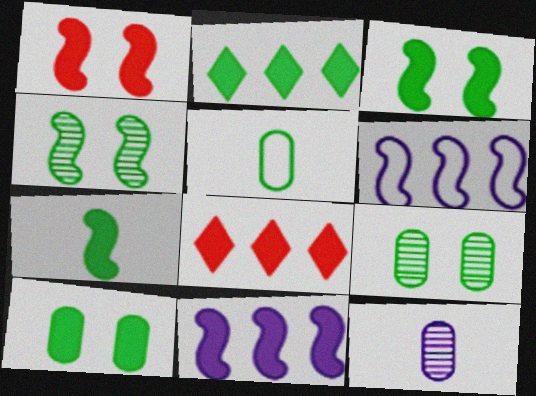[[1, 7, 11], 
[2, 4, 5], 
[2, 7, 10]]